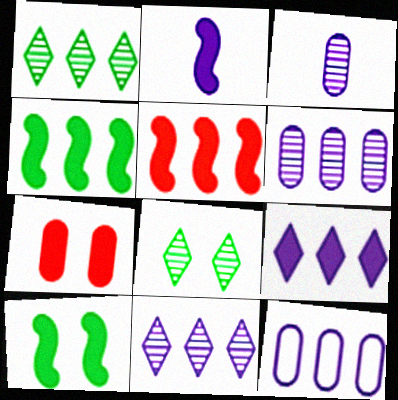[[1, 5, 12], 
[2, 5, 10]]